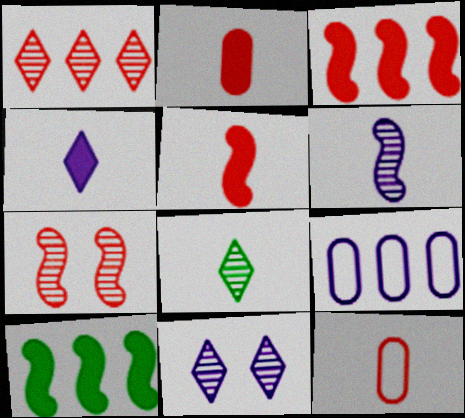[[1, 8, 11], 
[1, 9, 10], 
[10, 11, 12]]